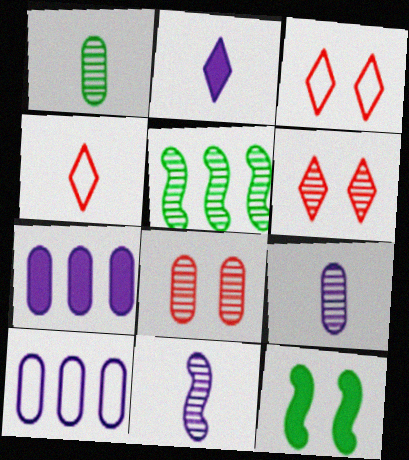[[5, 6, 9]]